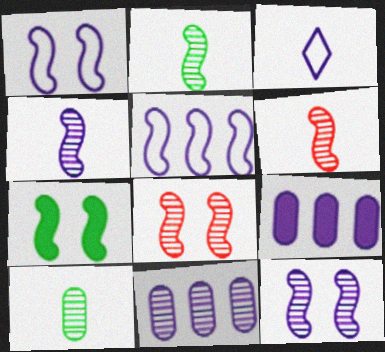[[1, 7, 8], 
[2, 4, 6], 
[3, 9, 12], 
[5, 6, 7]]